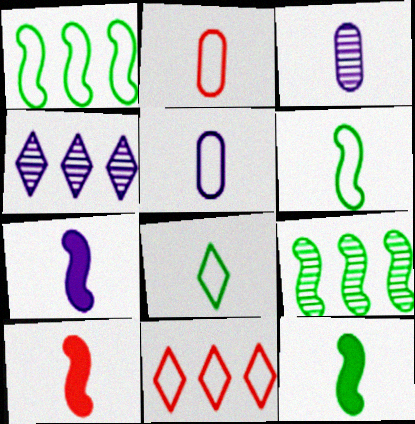[[3, 8, 10], 
[7, 10, 12]]